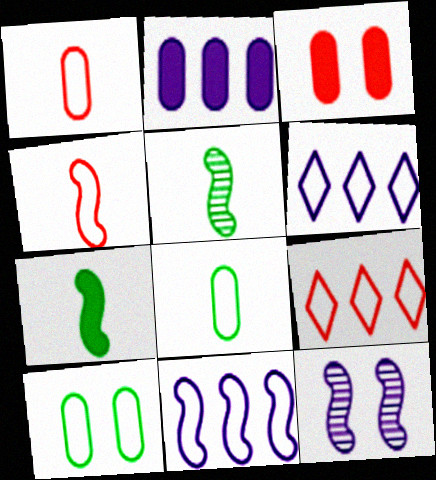[[3, 5, 6], 
[4, 6, 10]]